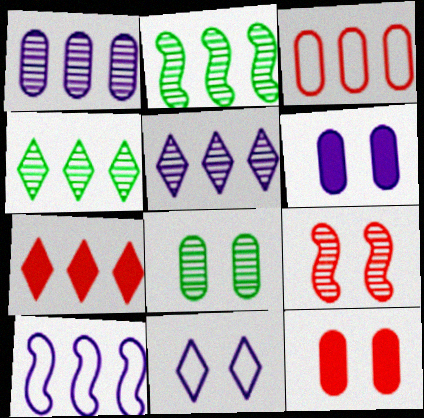[]